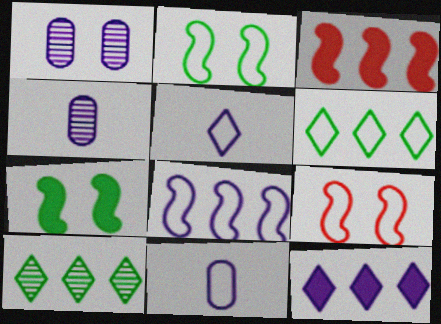[[6, 9, 11]]